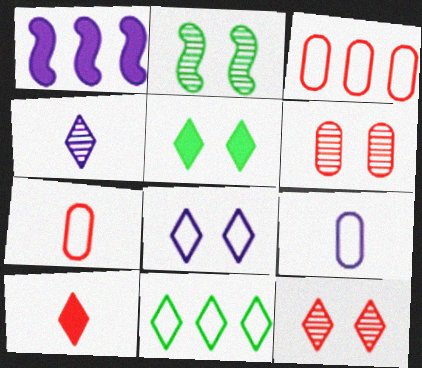[[5, 8, 12]]